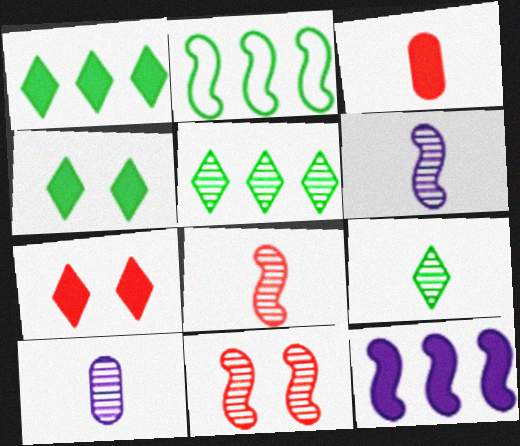[[2, 7, 10], 
[3, 4, 12], 
[5, 10, 11], 
[8, 9, 10]]